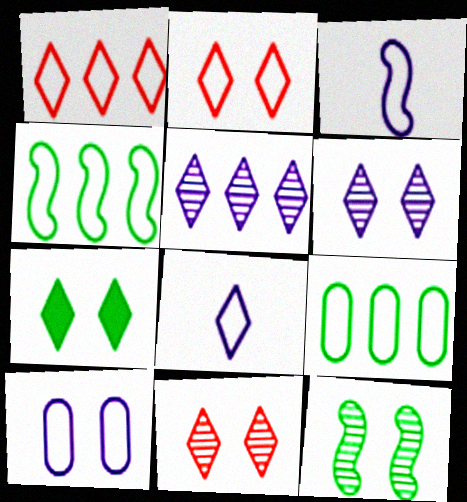[[2, 3, 9], 
[2, 6, 7]]